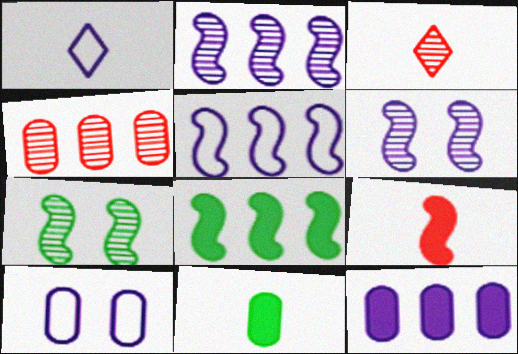[[1, 5, 10], 
[1, 6, 12], 
[3, 8, 10], 
[4, 10, 11], 
[5, 7, 9]]